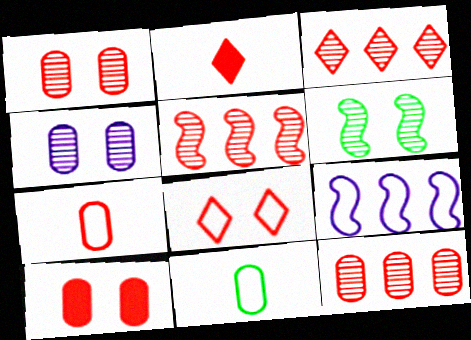[[2, 3, 8], 
[3, 5, 12], 
[7, 10, 12], 
[8, 9, 11]]